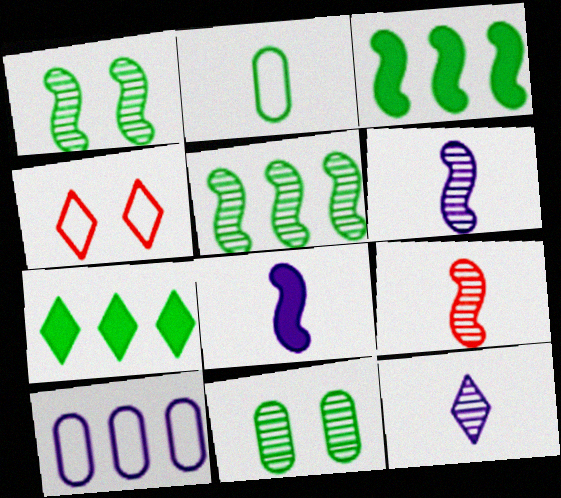[[1, 2, 7], 
[4, 7, 12]]